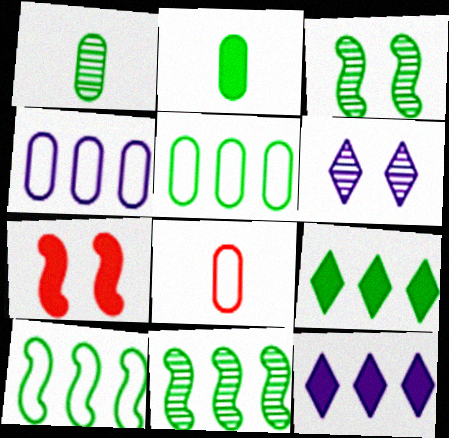[[2, 7, 12], 
[3, 8, 12], 
[5, 9, 11]]